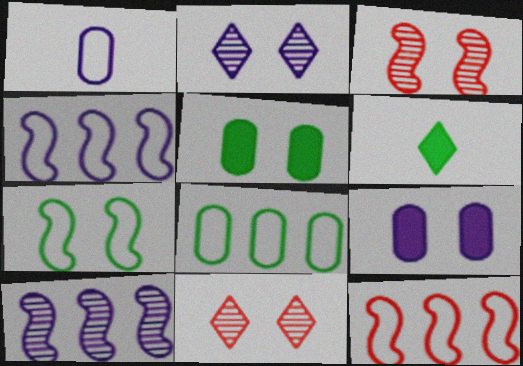[[7, 9, 11]]